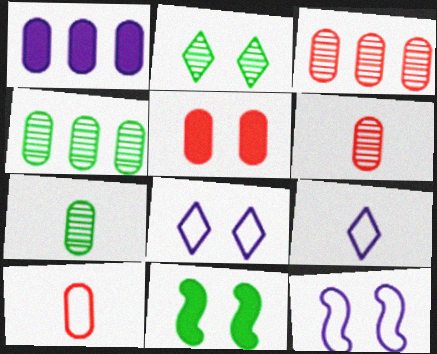[[2, 5, 12], 
[3, 5, 10], 
[3, 9, 11]]